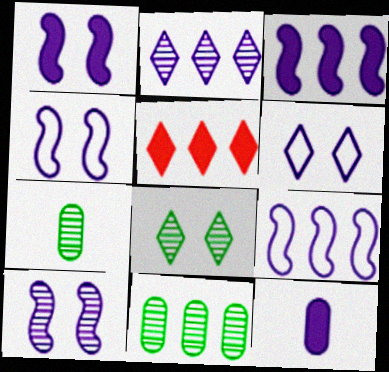[[1, 4, 10], 
[2, 4, 12], 
[4, 5, 7], 
[5, 9, 11]]